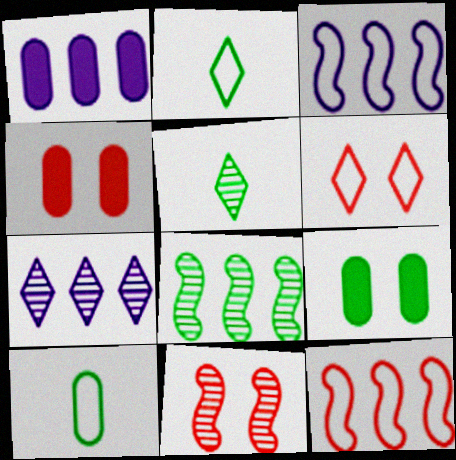[[1, 2, 11], 
[1, 3, 7], 
[2, 8, 9], 
[3, 4, 5], 
[3, 6, 10], 
[4, 6, 11]]